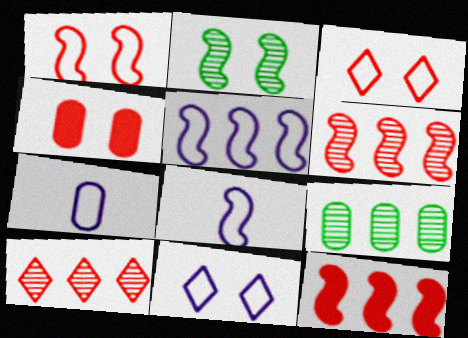[[2, 4, 11], 
[2, 8, 12], 
[4, 7, 9], 
[5, 7, 11]]